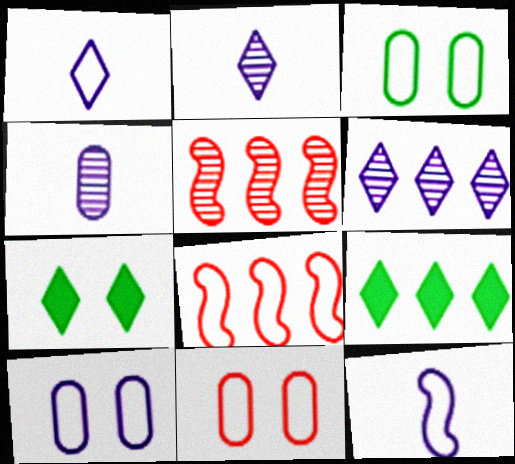[[1, 3, 8], 
[3, 10, 11], 
[4, 7, 8]]